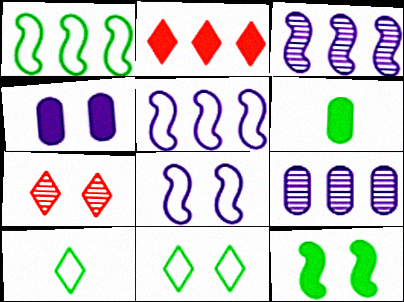[[1, 2, 9], 
[5, 6, 7]]